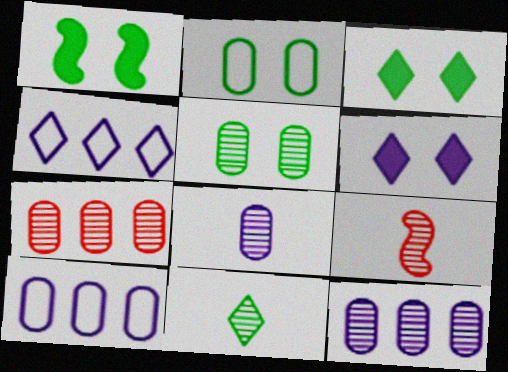[[3, 9, 10], 
[5, 7, 8], 
[8, 9, 11]]